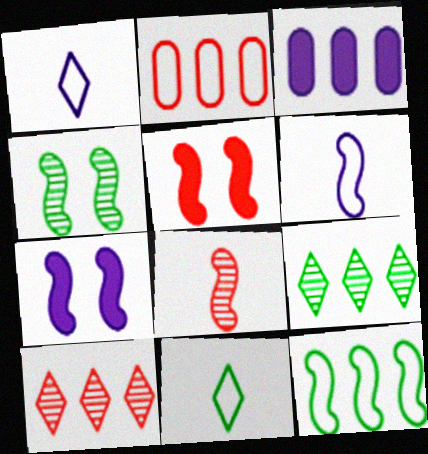[[3, 10, 12], 
[7, 8, 12]]